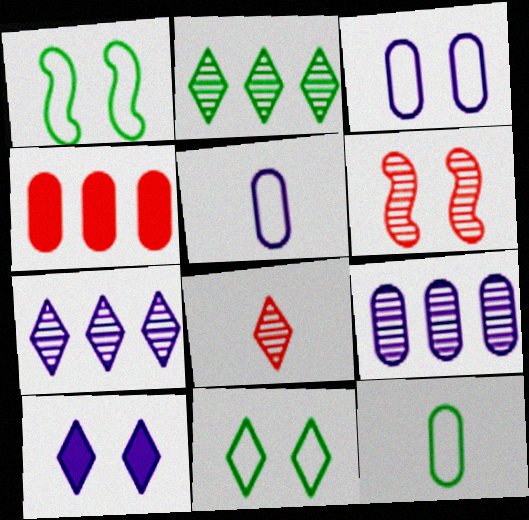[]